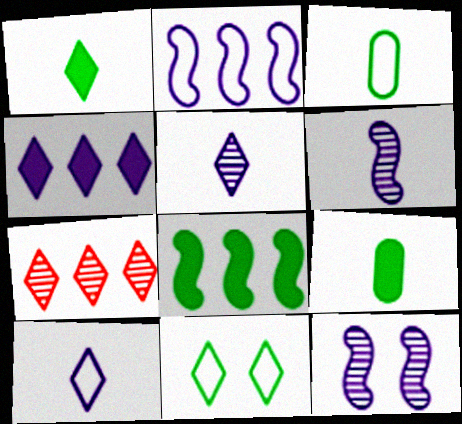[]